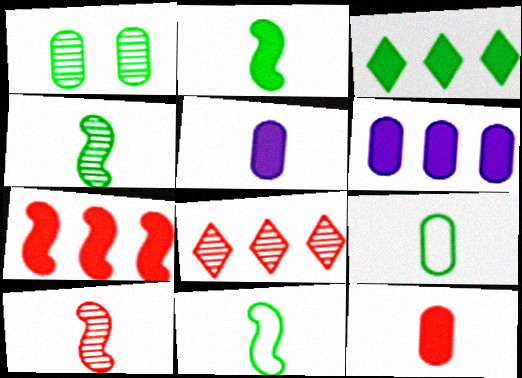[[1, 3, 11], 
[2, 4, 11], 
[3, 6, 7]]